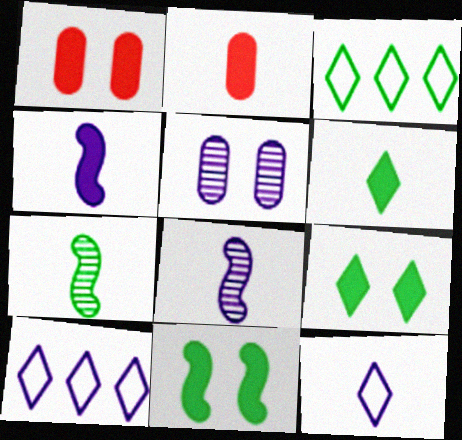[[1, 3, 8], 
[1, 7, 10], 
[2, 4, 6], 
[2, 7, 12], 
[4, 5, 10]]